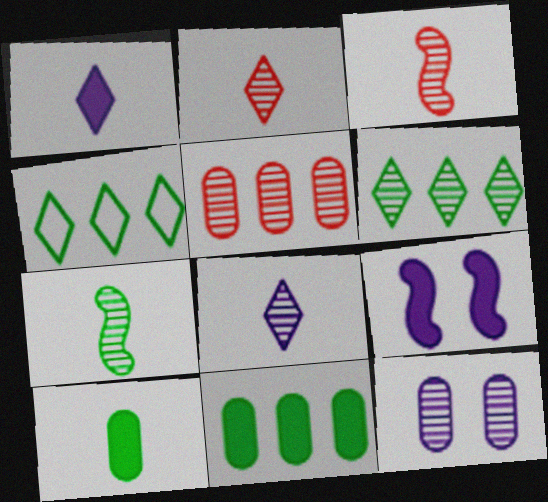[[3, 6, 12]]